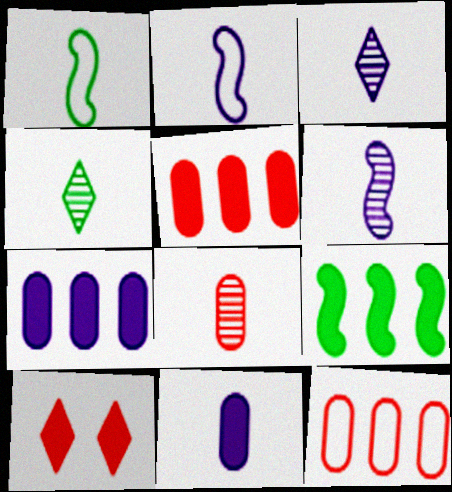[[2, 3, 11], 
[4, 6, 8], 
[9, 10, 11]]